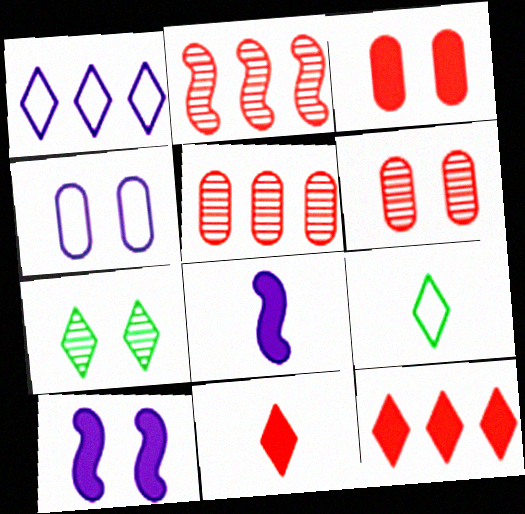[[1, 7, 11], 
[5, 9, 10]]